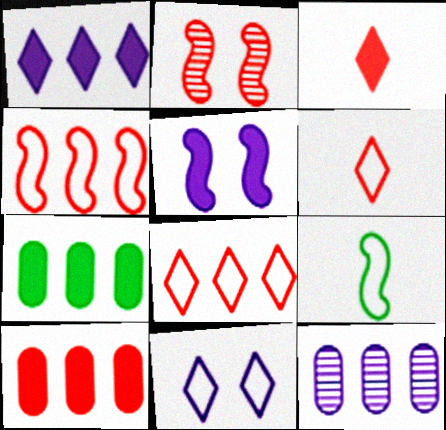[[2, 6, 10], 
[3, 5, 7]]